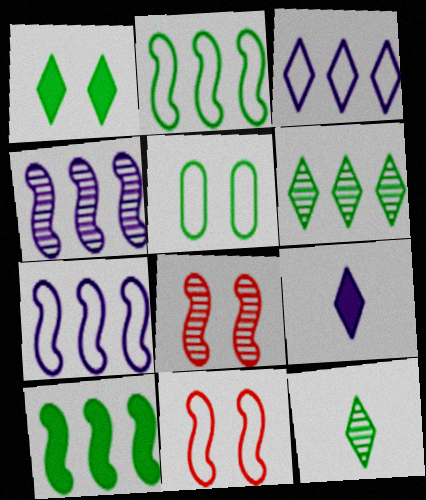[[5, 10, 12]]